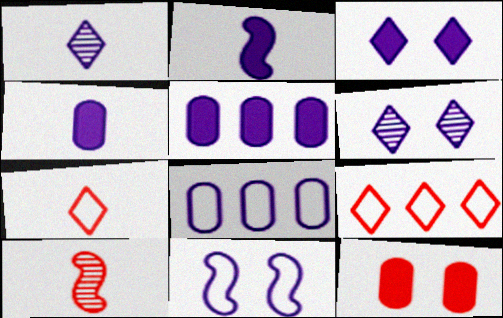[[1, 5, 11], 
[2, 3, 5], 
[2, 6, 8], 
[9, 10, 12]]